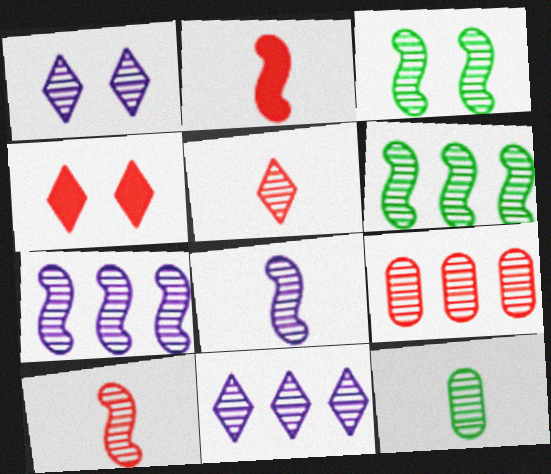[[3, 7, 10], 
[5, 8, 12], 
[6, 9, 11]]